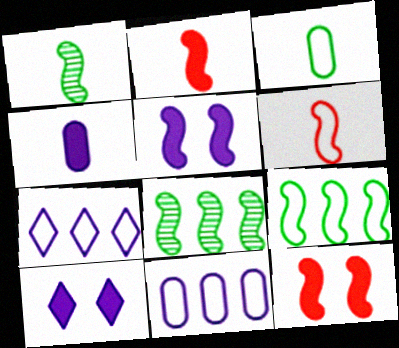[[5, 6, 8]]